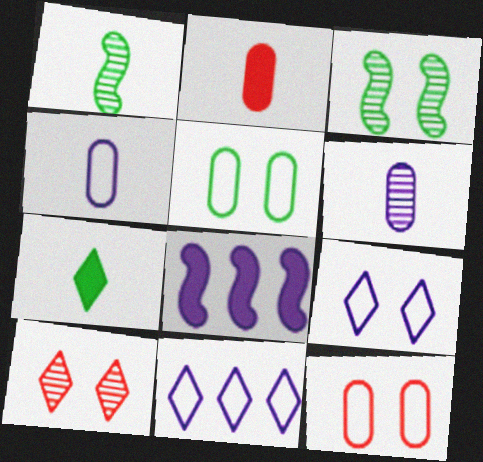[[2, 3, 11], 
[6, 8, 9], 
[7, 10, 11]]